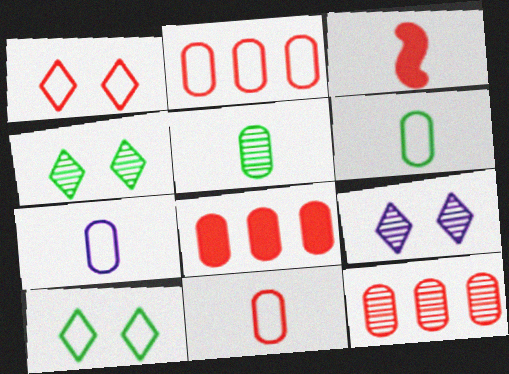[[1, 3, 12], 
[2, 8, 12], 
[6, 7, 11]]